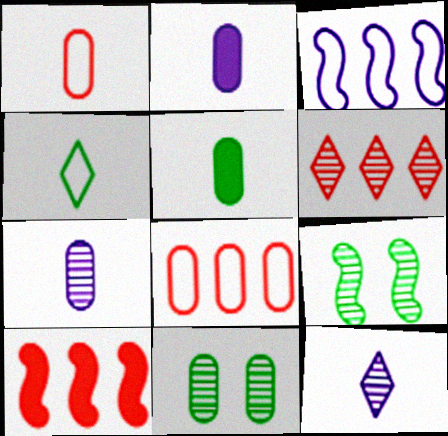[[1, 5, 7], 
[2, 8, 11], 
[6, 7, 9], 
[6, 8, 10]]